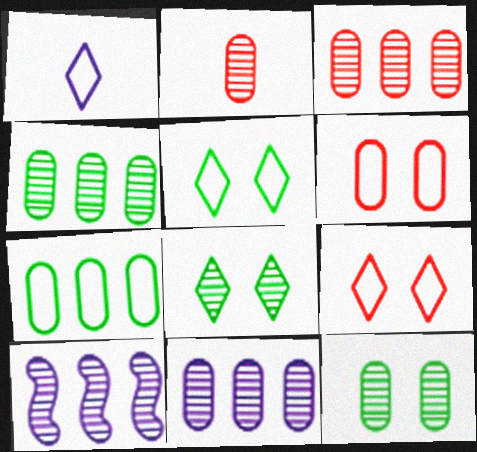[[2, 8, 10], 
[2, 11, 12], 
[3, 4, 11]]